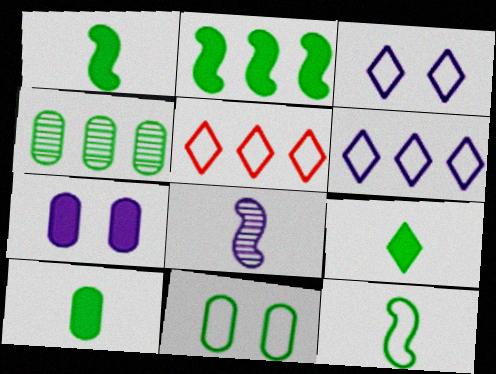[[1, 9, 10], 
[4, 10, 11], 
[6, 7, 8]]